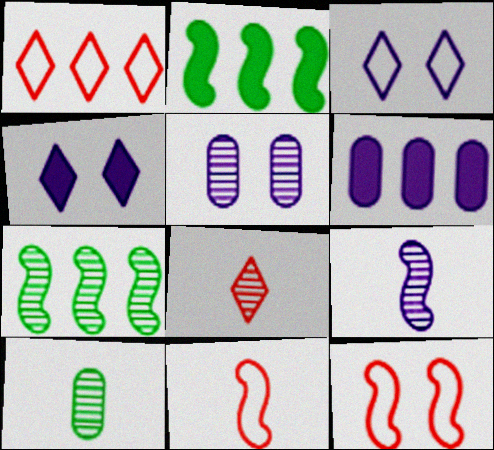[[1, 6, 7], 
[2, 9, 12], 
[3, 6, 9], 
[5, 7, 8], 
[8, 9, 10]]